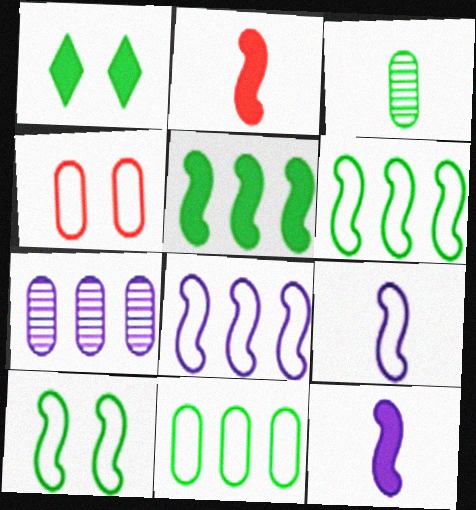[[1, 3, 6]]